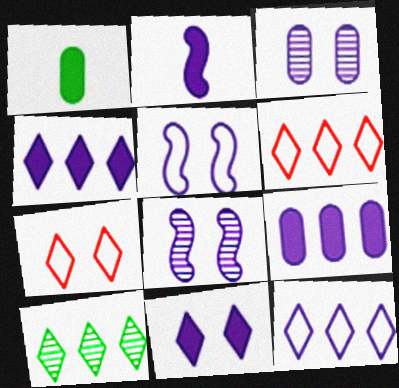[[1, 6, 8], 
[2, 3, 12], 
[2, 9, 11], 
[3, 5, 11], 
[4, 6, 10]]